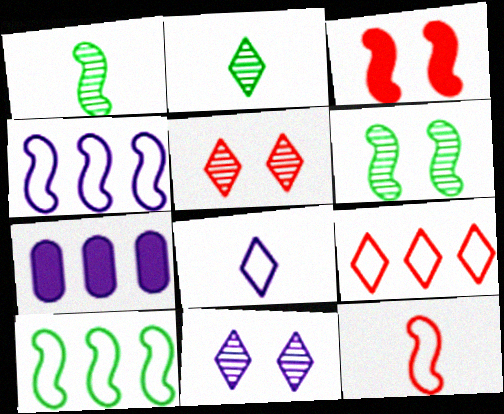[[1, 3, 4]]